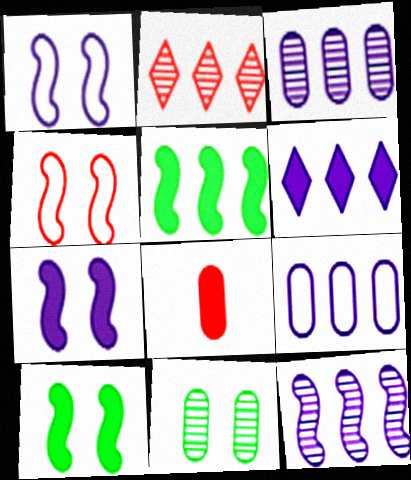[[2, 4, 8], 
[2, 5, 9], 
[6, 8, 10], 
[6, 9, 12], 
[8, 9, 11]]